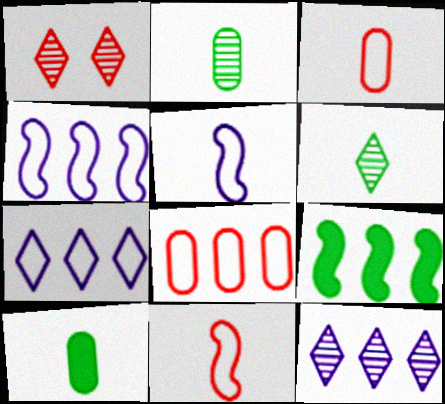[[1, 4, 10], 
[1, 6, 12], 
[8, 9, 12]]